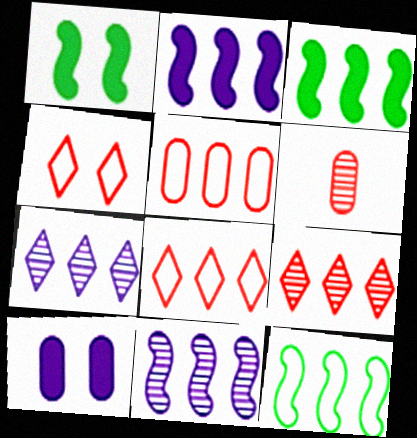[[3, 5, 7]]